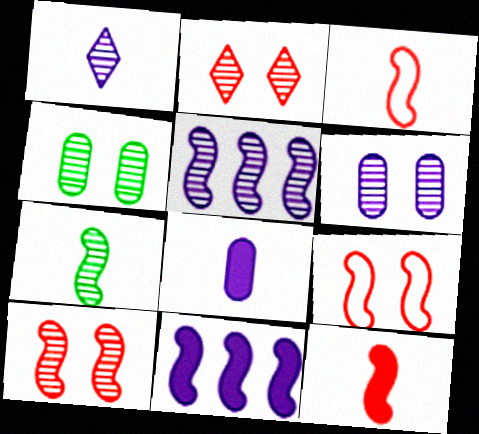[[1, 5, 6], 
[5, 7, 10], 
[7, 9, 11]]